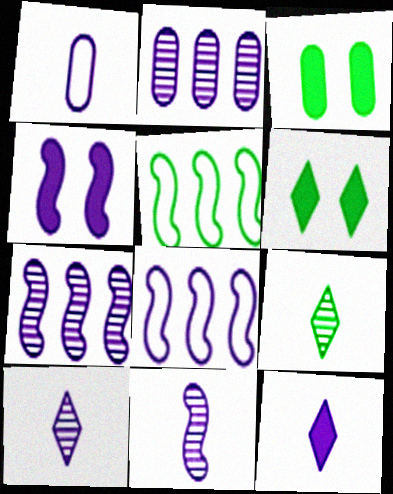[[1, 11, 12], 
[3, 5, 9], 
[4, 8, 11]]